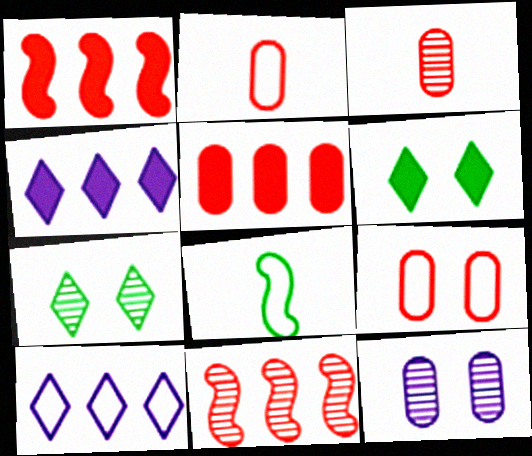[[3, 5, 9], 
[8, 9, 10]]